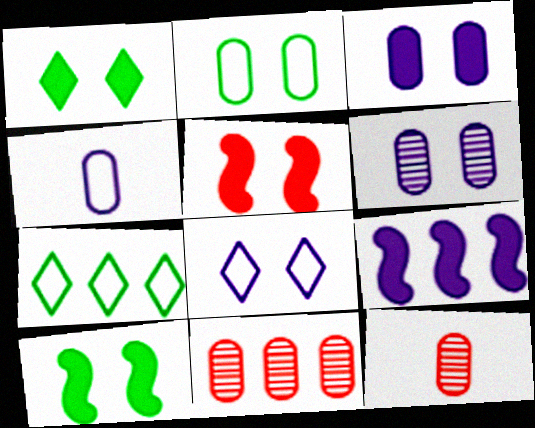[[1, 3, 5], 
[7, 9, 11]]